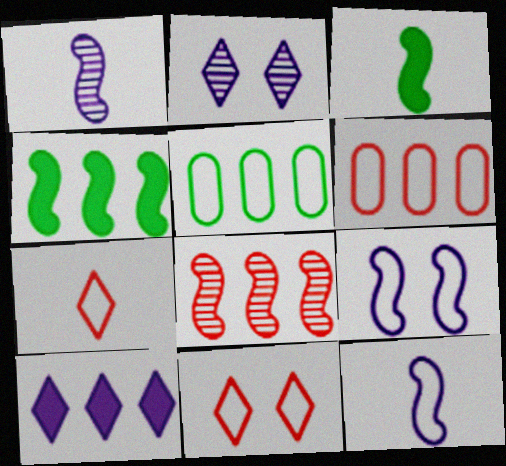[[2, 3, 6], 
[3, 8, 9], 
[5, 7, 9], 
[5, 8, 10], 
[5, 11, 12]]